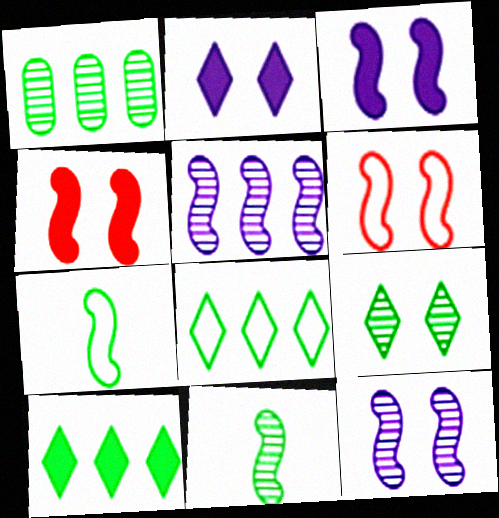[[1, 9, 11], 
[4, 5, 7]]